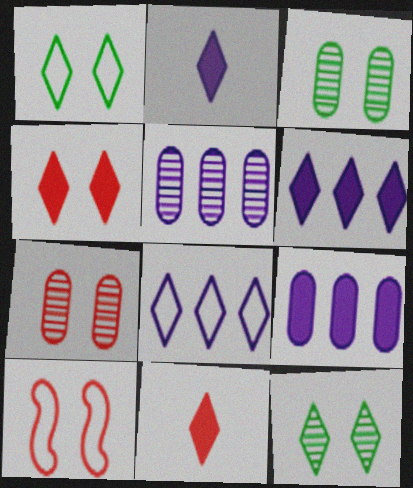[[4, 7, 10], 
[8, 11, 12]]